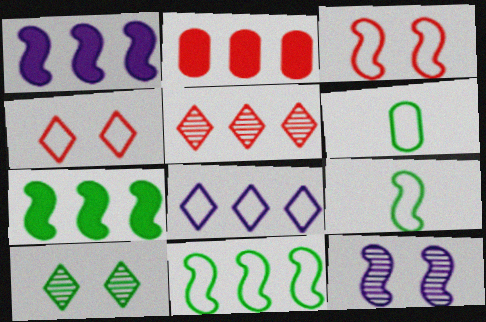[[3, 6, 8], 
[6, 7, 10]]